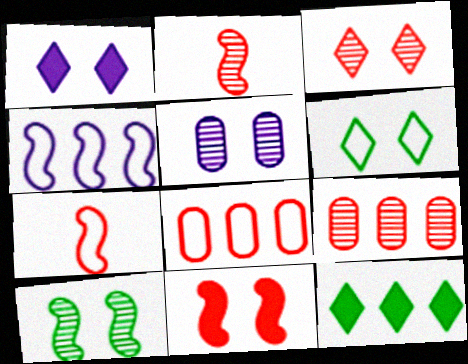[[1, 3, 6], 
[2, 3, 9], 
[3, 5, 10], 
[4, 9, 12], 
[5, 6, 11], 
[5, 7, 12]]